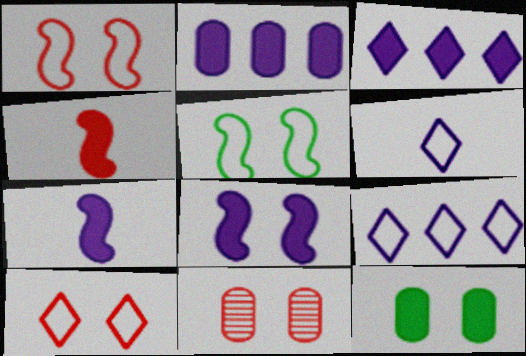[[3, 4, 12]]